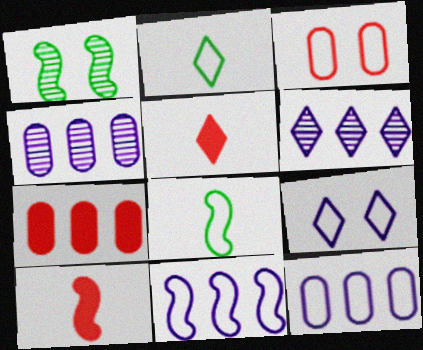[[1, 5, 12], 
[1, 10, 11], 
[2, 3, 11]]